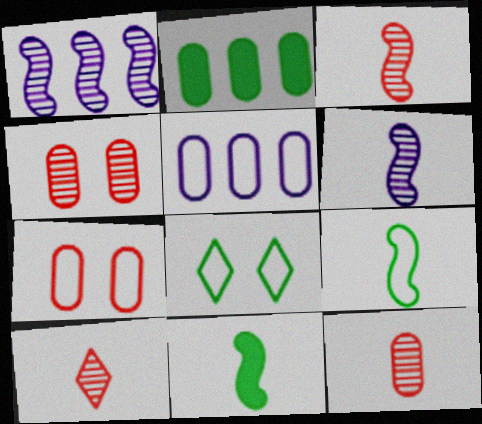[[3, 10, 12]]